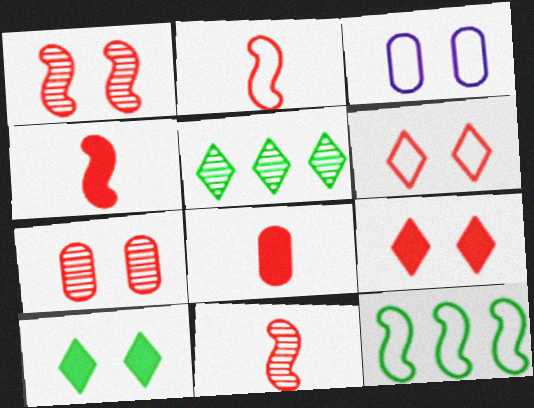[[1, 3, 10], 
[2, 4, 11], 
[3, 4, 5]]